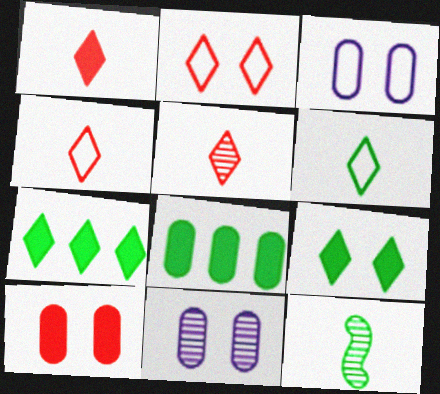[[1, 4, 5]]